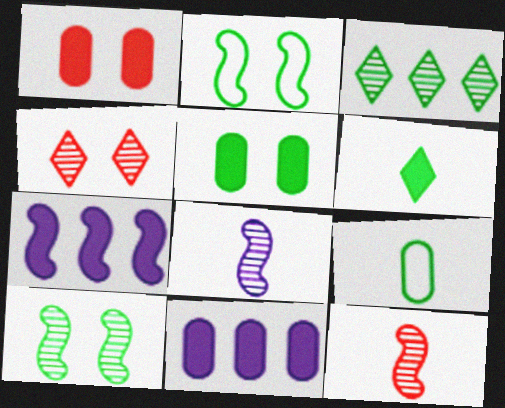[[1, 6, 7], 
[2, 7, 12], 
[4, 7, 9]]